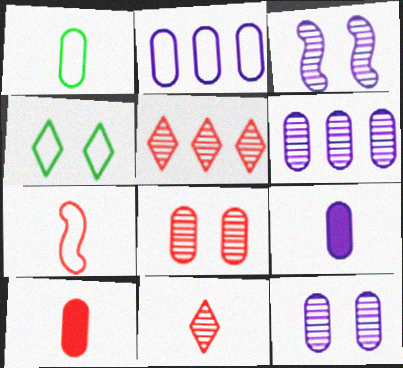[[2, 4, 7], 
[2, 9, 12], 
[7, 10, 11]]